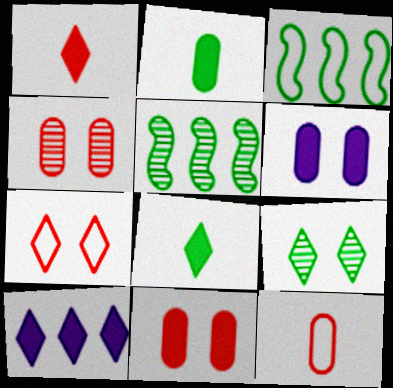[[2, 3, 9]]